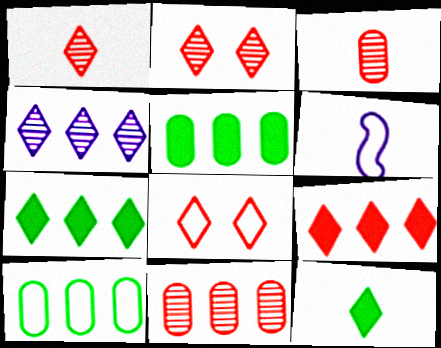[[1, 8, 9], 
[2, 5, 6], 
[3, 6, 12], 
[4, 8, 12], 
[6, 8, 10]]